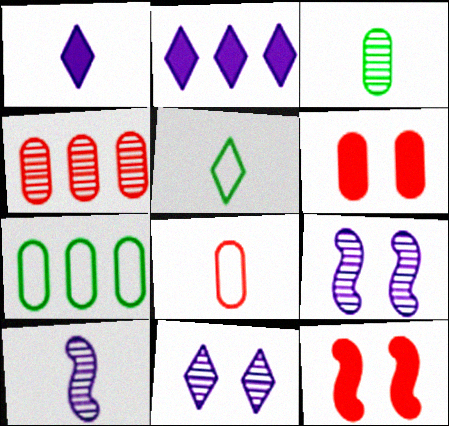[[4, 6, 8]]